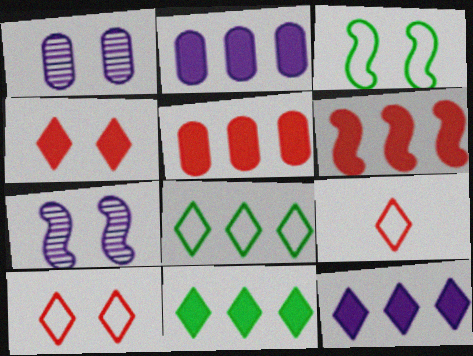[[1, 3, 4], 
[2, 6, 11]]